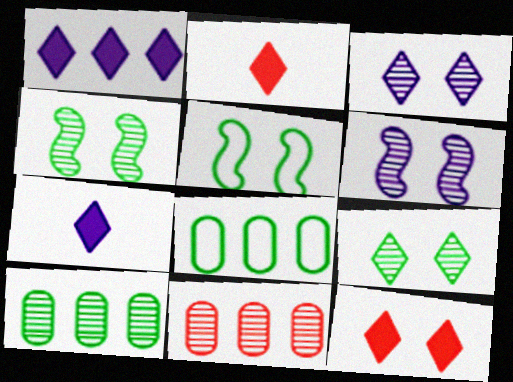[[2, 6, 8], 
[5, 7, 11]]